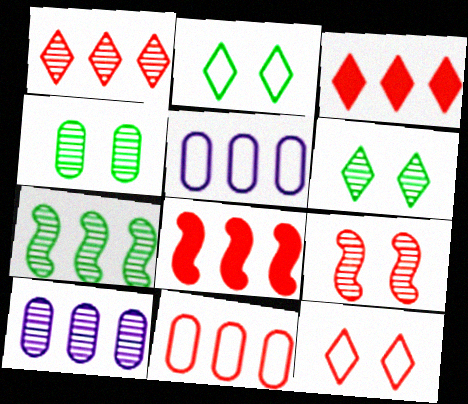[[1, 7, 10], 
[1, 8, 11], 
[3, 5, 7]]